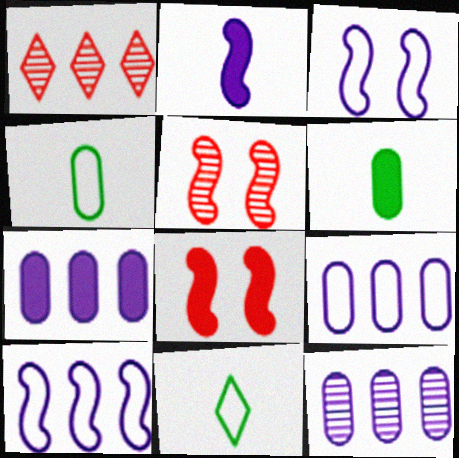[[1, 3, 6], 
[5, 7, 11], 
[7, 9, 12], 
[8, 11, 12]]